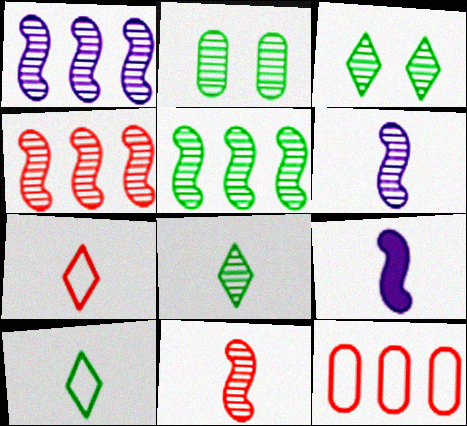[[1, 4, 5], 
[2, 5, 8], 
[3, 9, 12]]